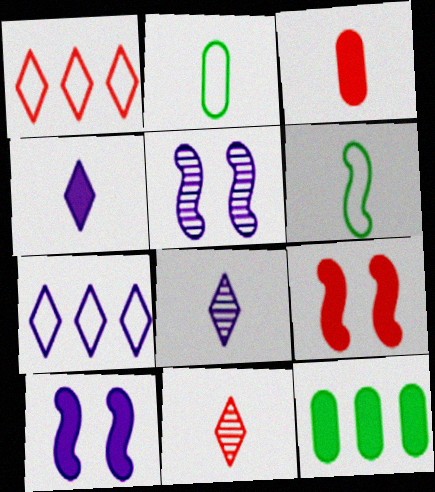[[3, 6, 8], 
[4, 9, 12]]